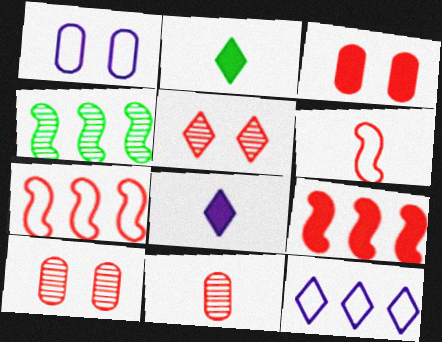[[2, 5, 12]]